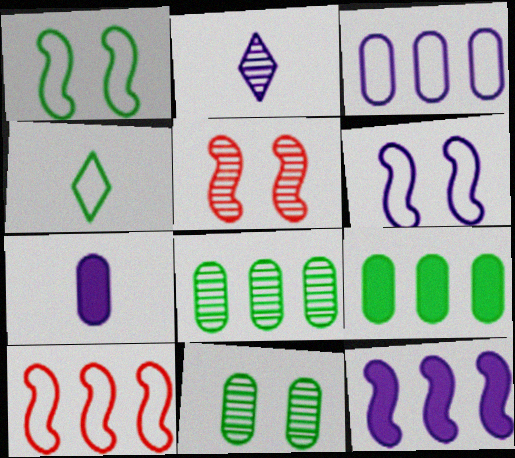[[2, 5, 8]]